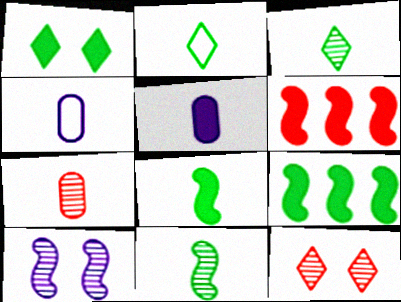[[1, 5, 6], 
[4, 9, 12]]